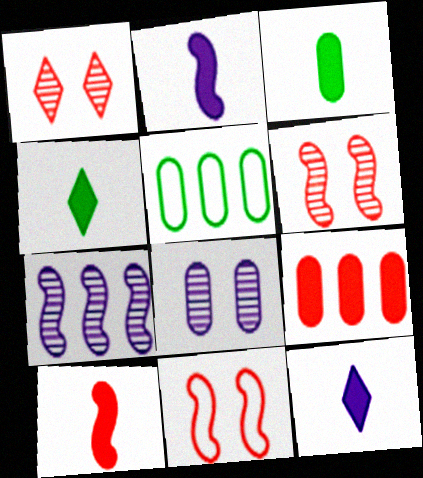[[1, 2, 5], 
[3, 10, 12], 
[5, 6, 12]]